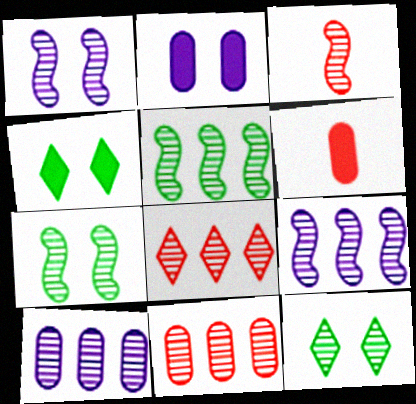[[1, 3, 5], 
[3, 7, 9], 
[3, 10, 12], 
[5, 8, 10]]